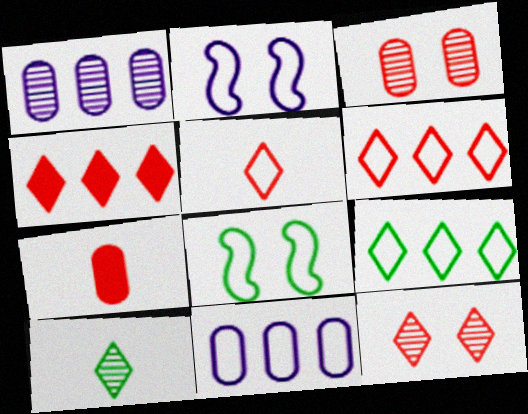[[4, 5, 12], 
[5, 8, 11]]